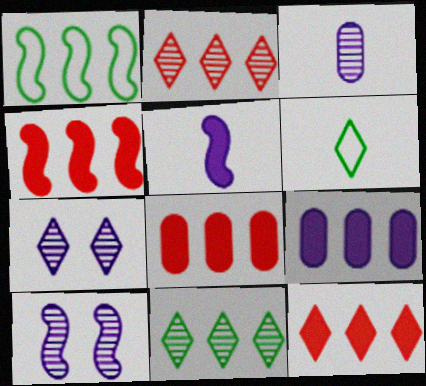[[1, 2, 9], 
[4, 8, 12], 
[6, 7, 12], 
[6, 8, 10]]